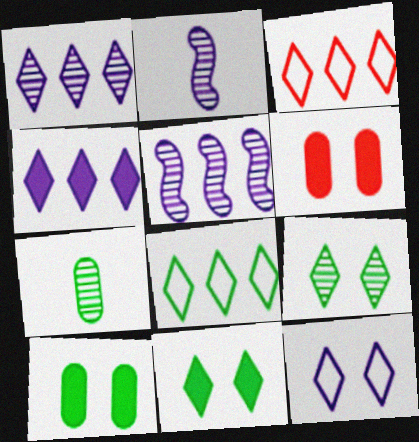[[2, 3, 10], 
[2, 6, 8]]